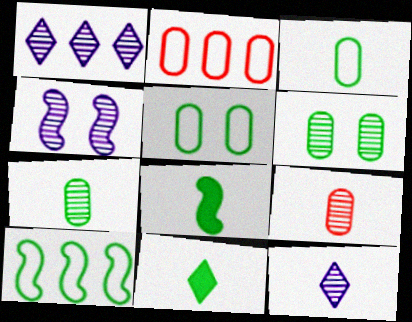[[2, 4, 11], 
[6, 10, 11]]